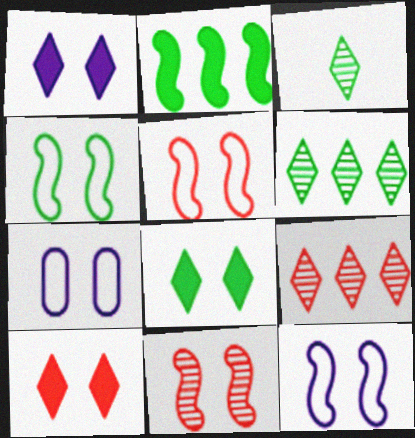[[1, 8, 10], 
[4, 5, 12], 
[7, 8, 11]]